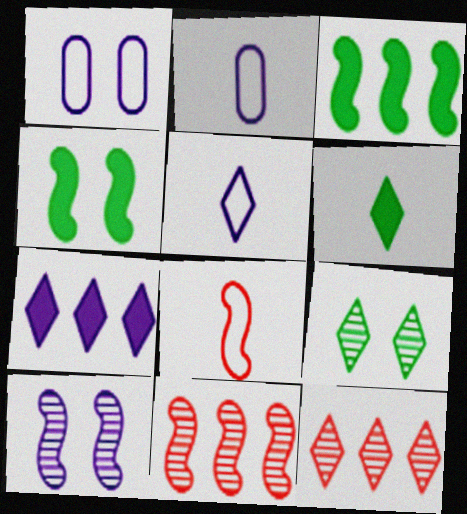[[1, 6, 11], 
[2, 4, 12], 
[2, 7, 10], 
[3, 8, 10]]